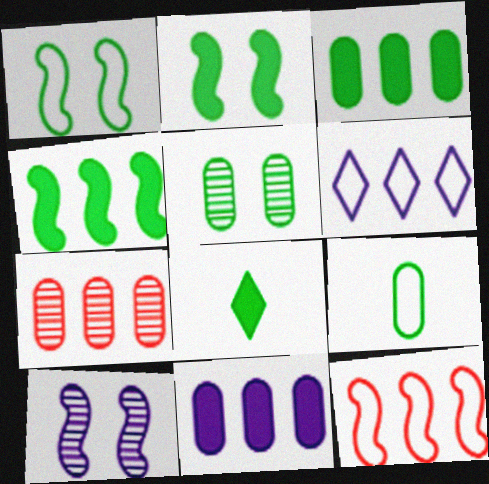[[2, 3, 8], 
[3, 5, 9], 
[4, 6, 7]]